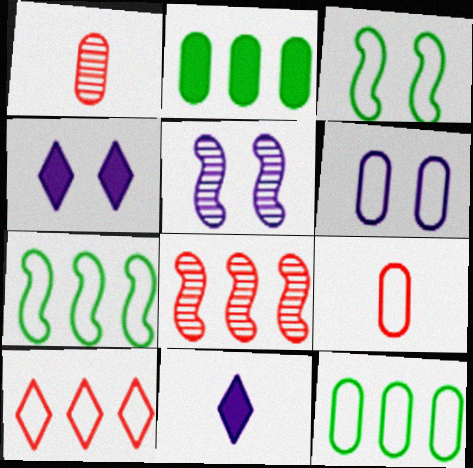[[1, 2, 6], 
[1, 4, 7], 
[4, 5, 6], 
[6, 9, 12]]